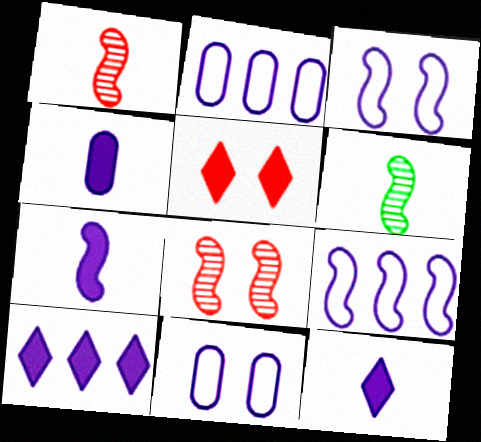[[2, 5, 6], 
[4, 7, 12]]